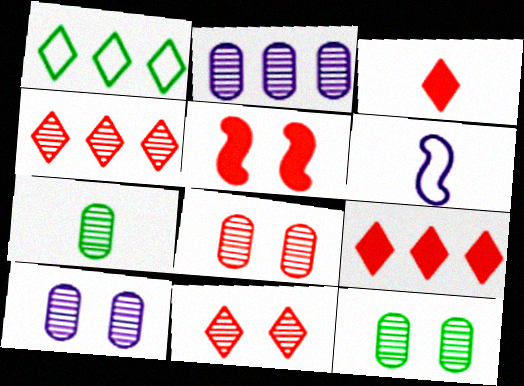[[2, 7, 8], 
[3, 6, 7], 
[6, 9, 12], 
[8, 10, 12]]